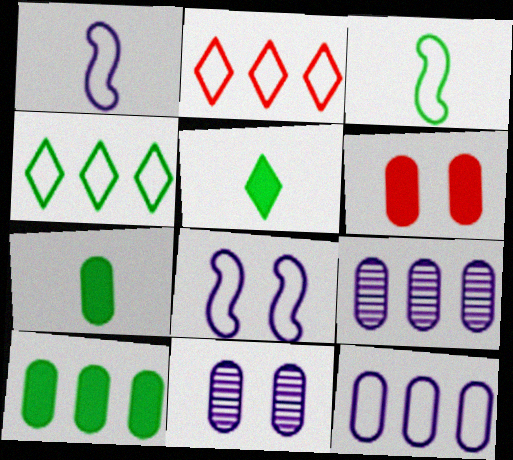[]